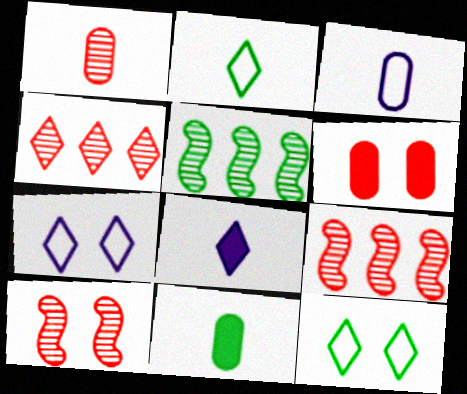[[1, 3, 11], 
[1, 4, 10], 
[4, 8, 12], 
[5, 11, 12], 
[7, 9, 11]]